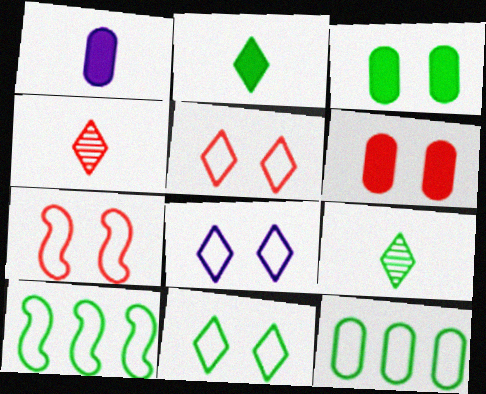[[3, 9, 10], 
[5, 8, 11]]